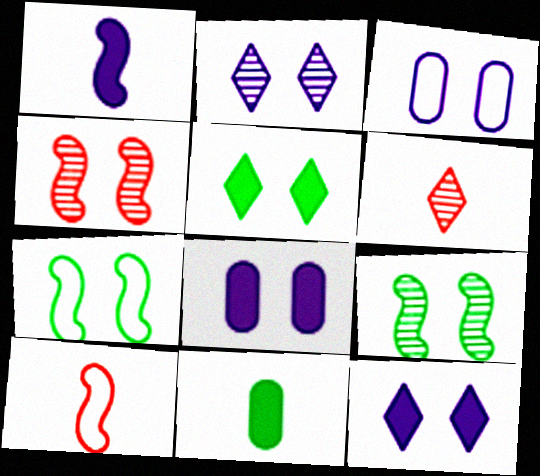[[3, 4, 5]]